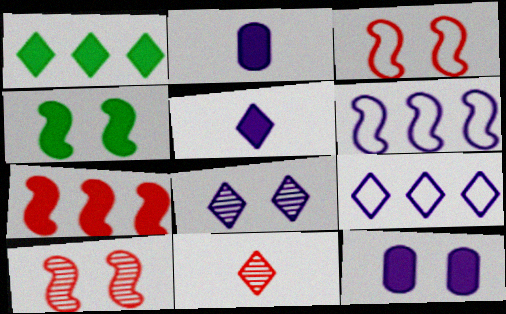[[2, 6, 8], 
[5, 8, 9]]